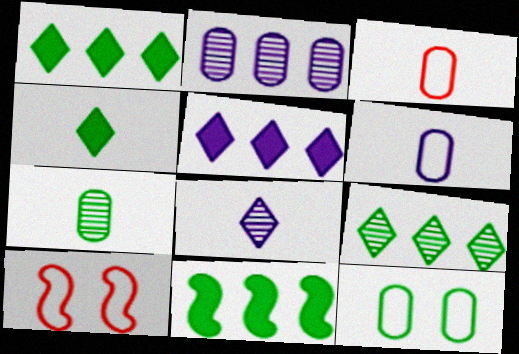[[2, 4, 10], 
[5, 7, 10]]